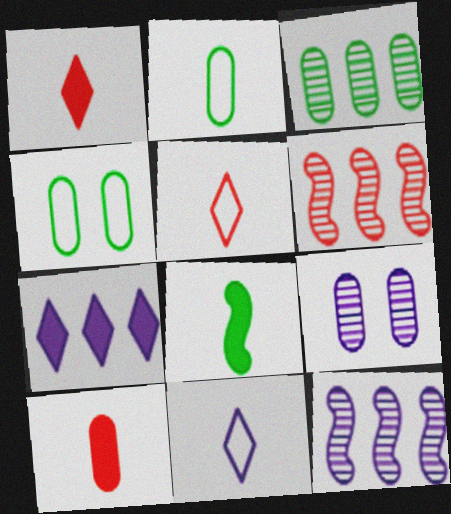[[1, 4, 12]]